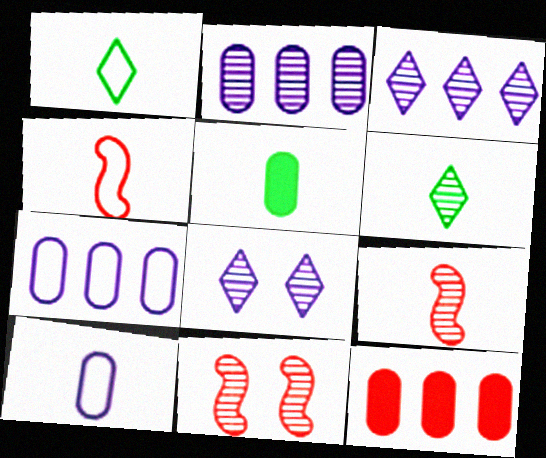[[1, 4, 10], 
[2, 6, 11]]